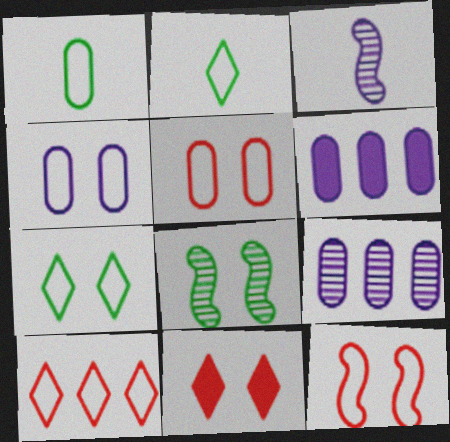[[4, 7, 12], 
[4, 8, 11]]